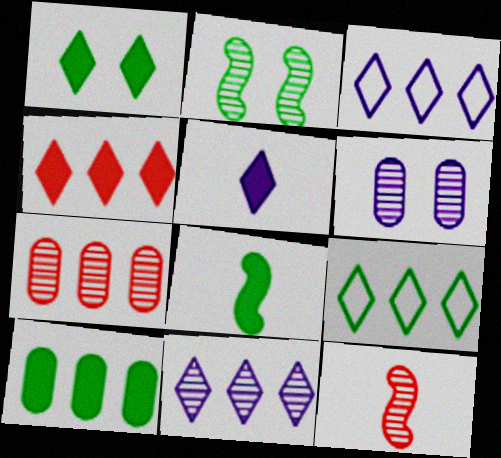[[1, 4, 5], 
[1, 8, 10], 
[4, 9, 11]]